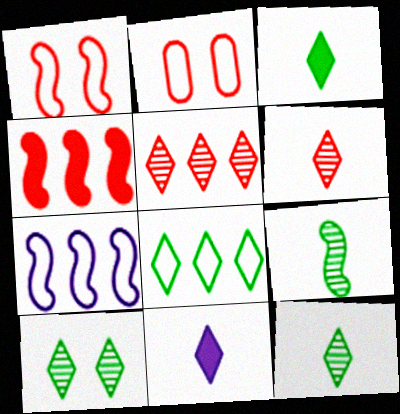[[2, 4, 6], 
[3, 8, 10]]